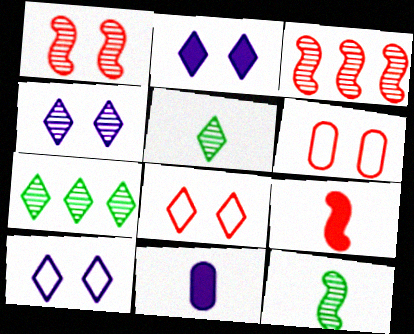[[2, 4, 10]]